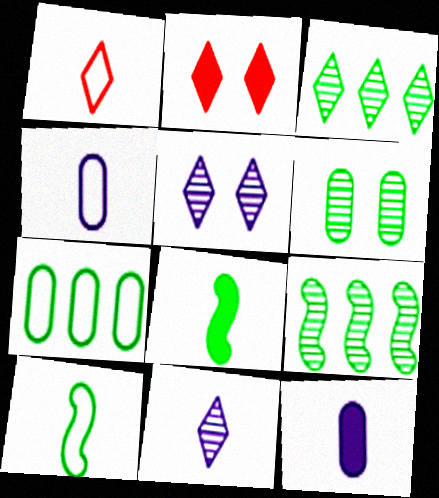[[1, 4, 10], 
[2, 4, 9]]